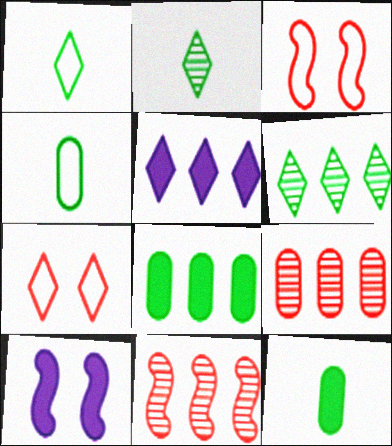[[1, 9, 10], 
[2, 5, 7]]